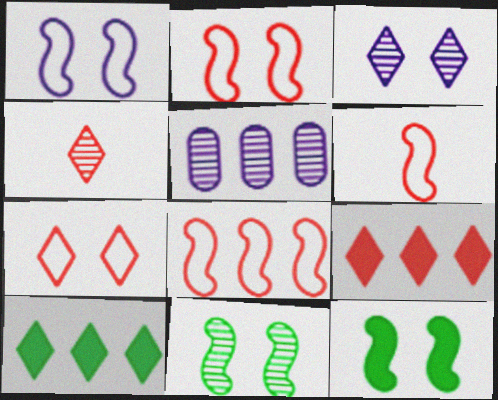[[2, 6, 8], 
[4, 5, 11], 
[4, 7, 9], 
[5, 8, 10]]